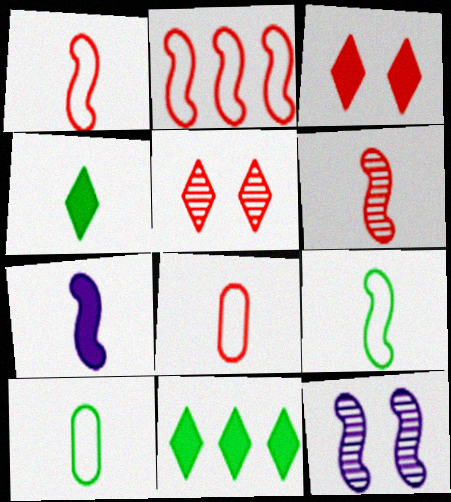[[6, 7, 9], 
[8, 11, 12]]